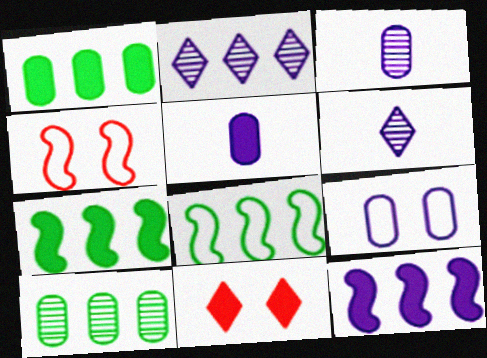[[1, 4, 6], 
[3, 8, 11], 
[5, 7, 11], 
[6, 9, 12]]